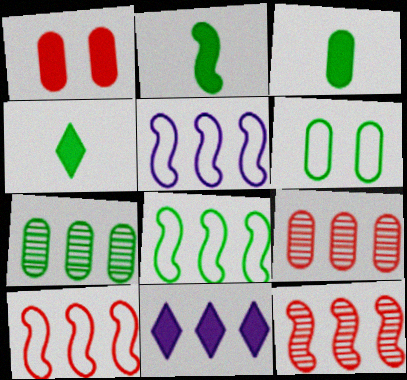[[1, 2, 11], 
[2, 3, 4], 
[3, 6, 7], 
[5, 8, 10], 
[7, 10, 11], 
[8, 9, 11]]